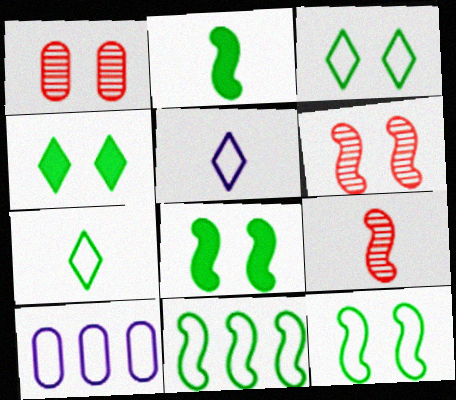[[4, 9, 10]]